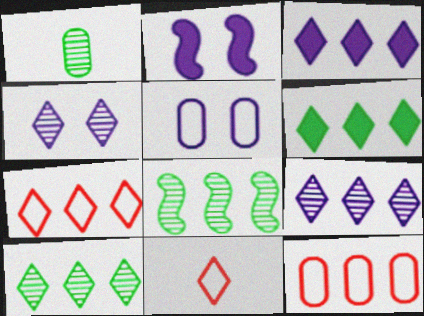[[1, 2, 7], 
[2, 4, 5], 
[3, 7, 10], 
[3, 8, 12], 
[4, 6, 11], 
[6, 7, 9]]